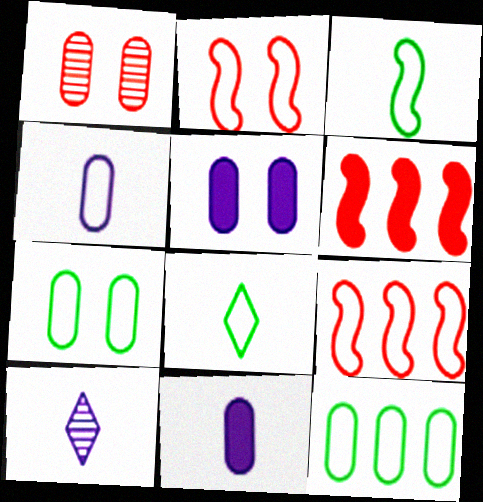[[1, 5, 7], 
[1, 11, 12], 
[6, 7, 10]]